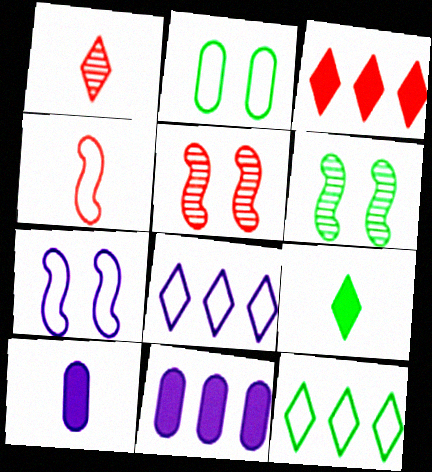[[2, 4, 8], 
[5, 10, 12]]